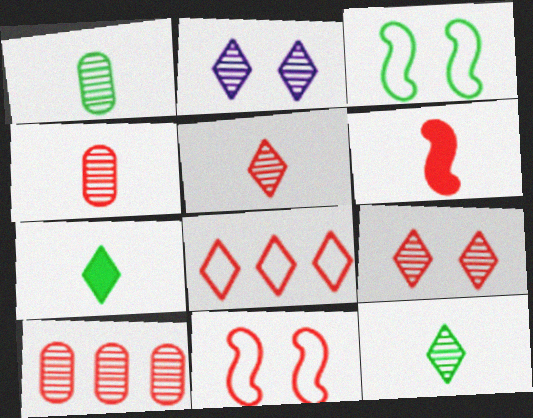[[2, 7, 8]]